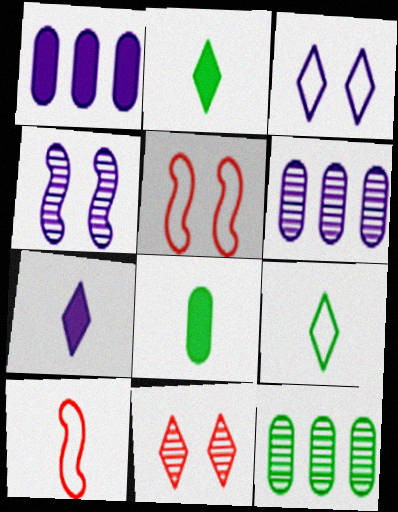[[2, 5, 6], 
[5, 7, 12]]